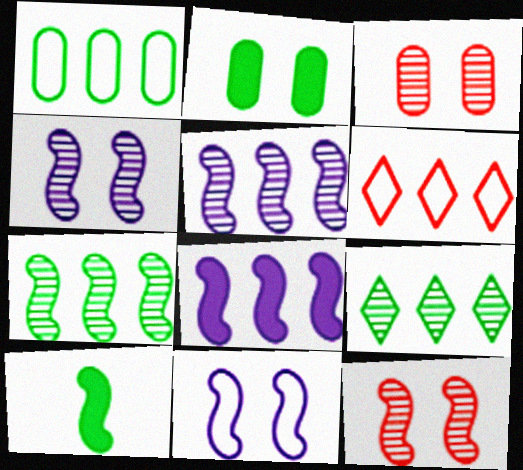[]